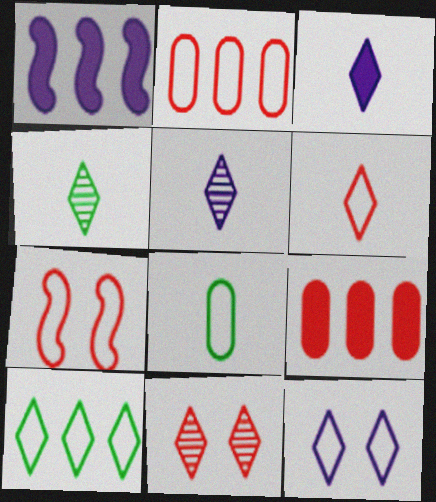[[1, 8, 11], 
[2, 6, 7], 
[3, 4, 6], 
[3, 10, 11], 
[6, 10, 12]]